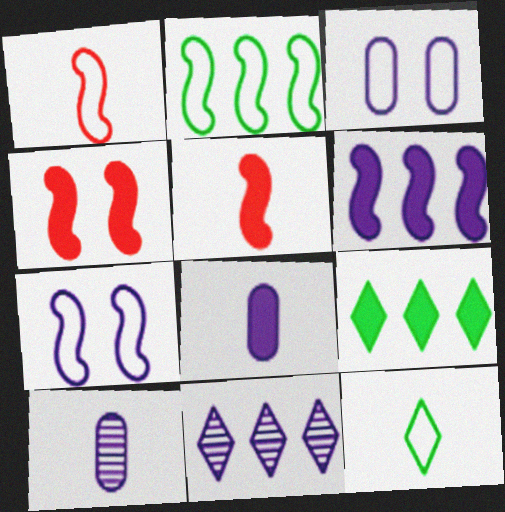[[1, 2, 7], 
[4, 8, 9], 
[5, 10, 12], 
[7, 8, 11]]